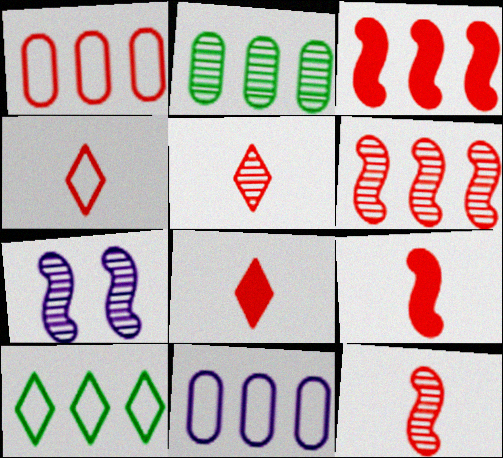[[2, 5, 7], 
[4, 5, 8]]